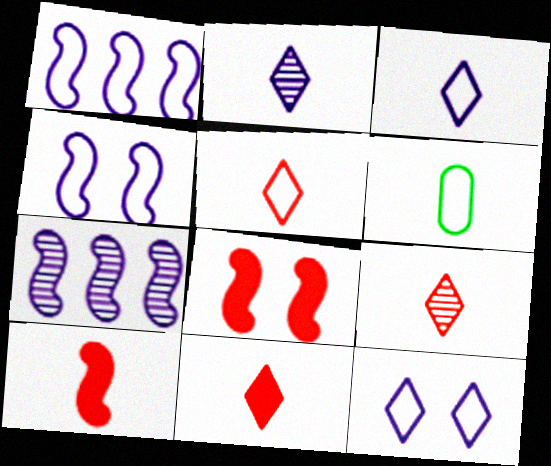[[2, 6, 10], 
[5, 9, 11]]